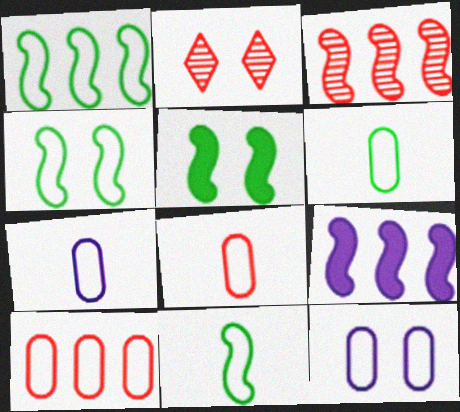[[1, 3, 9], 
[1, 4, 11], 
[2, 5, 12], 
[2, 6, 9], 
[6, 7, 8], 
[6, 10, 12]]